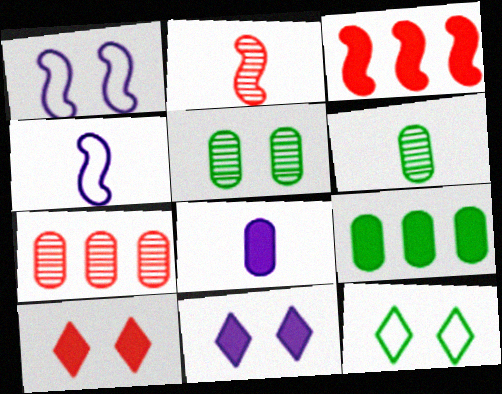[[1, 5, 10]]